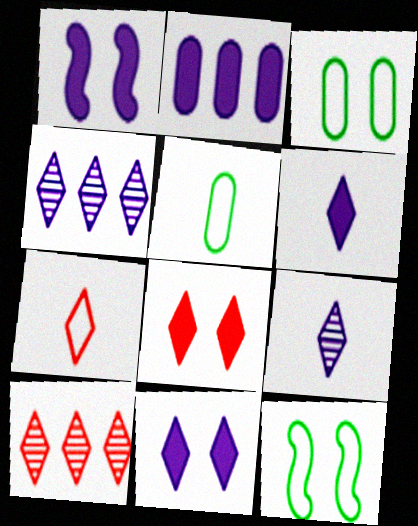[[1, 2, 6], 
[1, 5, 10], 
[7, 8, 10]]